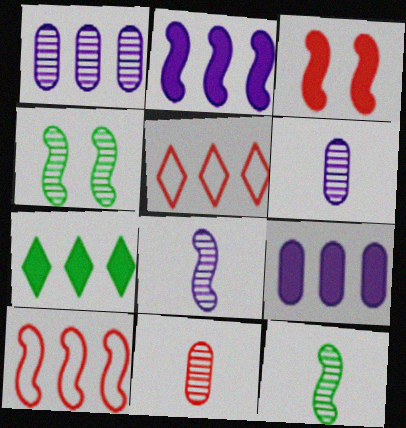[[1, 7, 10], 
[3, 5, 11]]